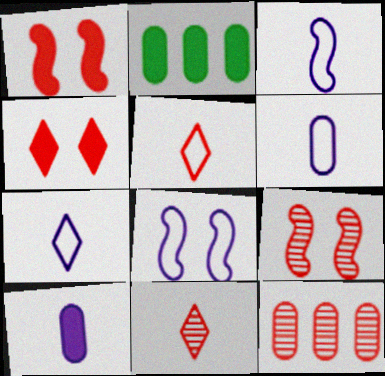[[1, 5, 12], 
[2, 7, 9], 
[2, 8, 11], 
[3, 6, 7], 
[9, 11, 12]]